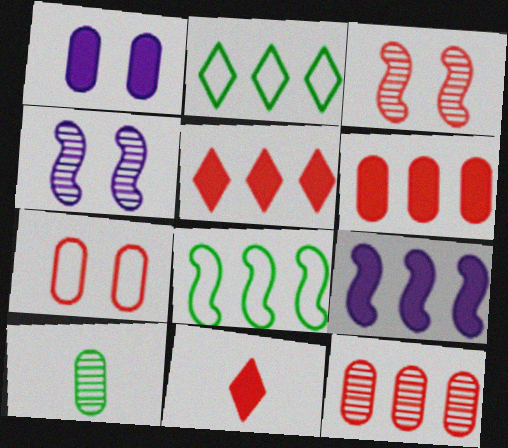[[2, 9, 12]]